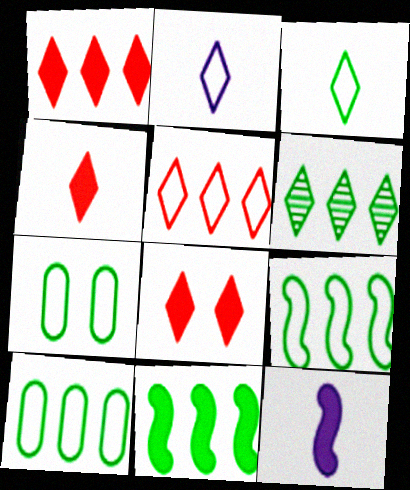[[1, 4, 8], 
[2, 6, 8], 
[3, 7, 9], 
[6, 10, 11]]